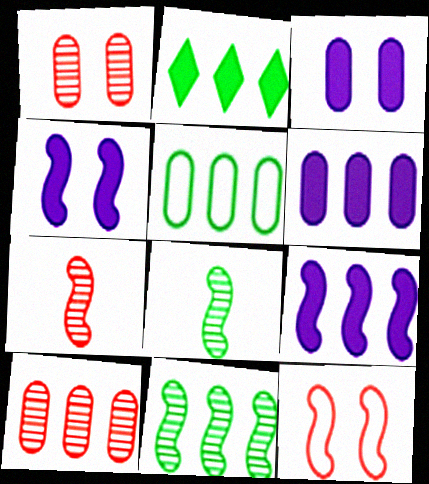[[2, 5, 11], 
[5, 6, 10], 
[8, 9, 12]]